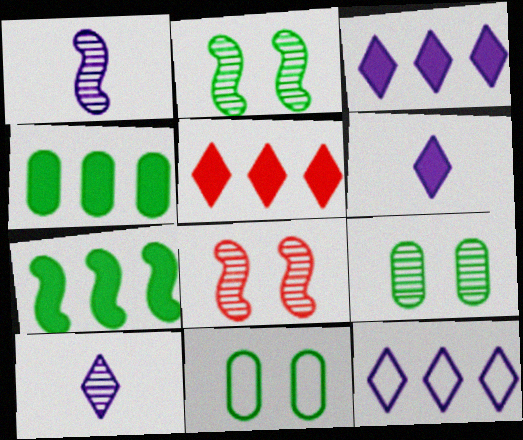[[1, 5, 11]]